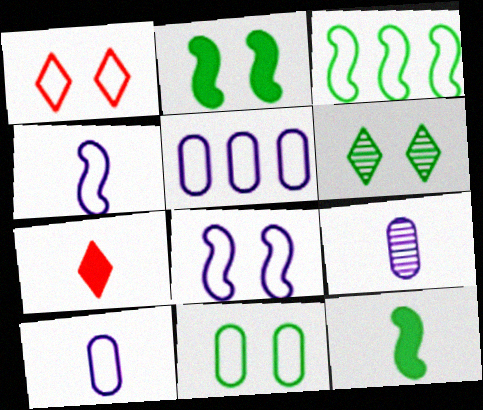[[1, 3, 10], 
[1, 8, 11], 
[2, 6, 11]]